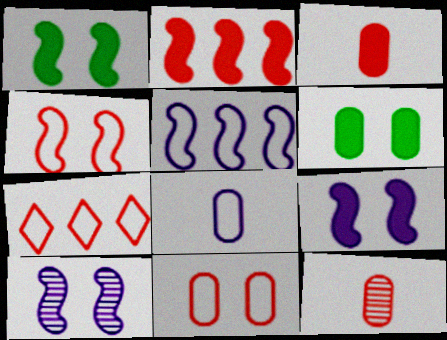[[1, 4, 10]]